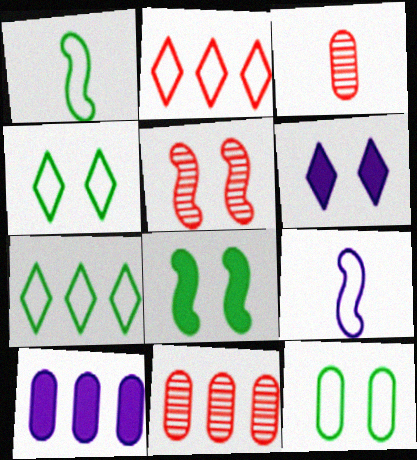[[1, 6, 11], 
[1, 7, 12], 
[2, 9, 12], 
[3, 10, 12], 
[5, 6, 12]]